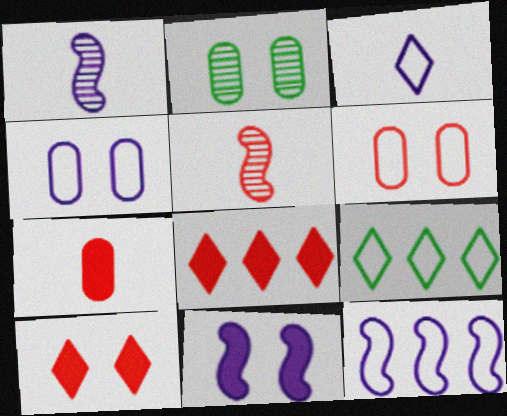[[1, 11, 12], 
[3, 4, 12], 
[5, 6, 8]]